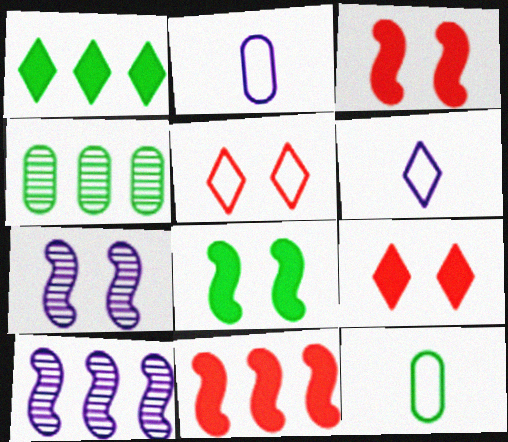[[3, 4, 6], 
[9, 10, 12]]